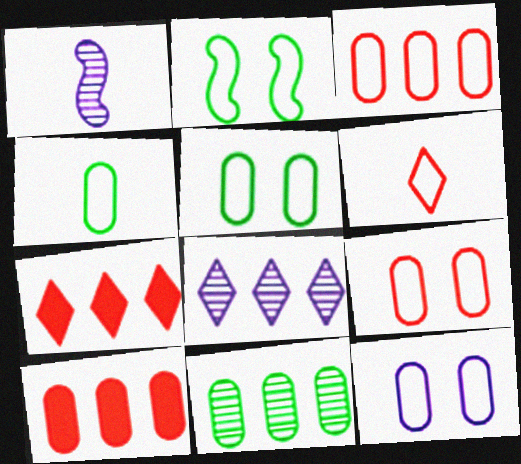[[1, 5, 7], 
[3, 4, 12], 
[5, 9, 12]]